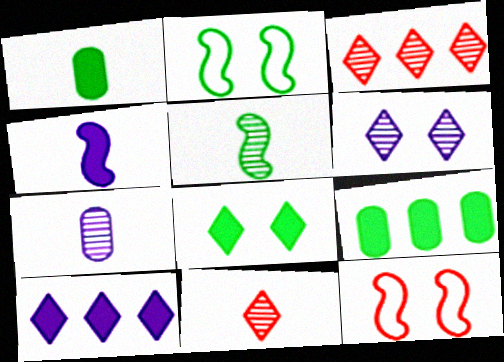[[5, 7, 11]]